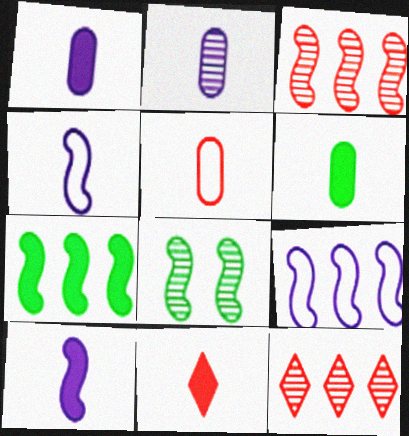[[2, 5, 6], 
[2, 8, 12], 
[3, 7, 9], 
[6, 10, 11]]